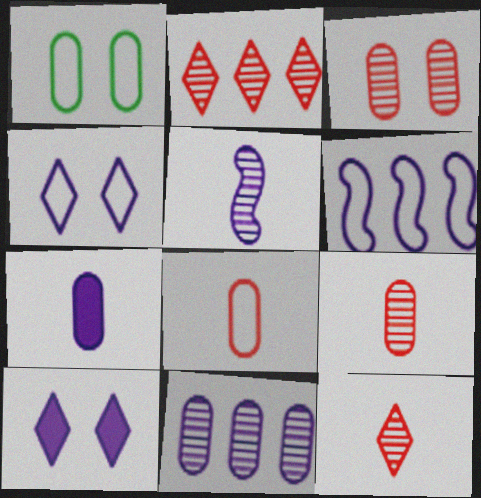[]